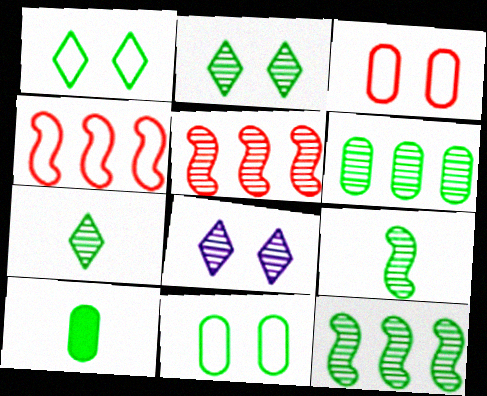[[1, 10, 12], 
[2, 6, 9], 
[4, 8, 10], 
[6, 10, 11]]